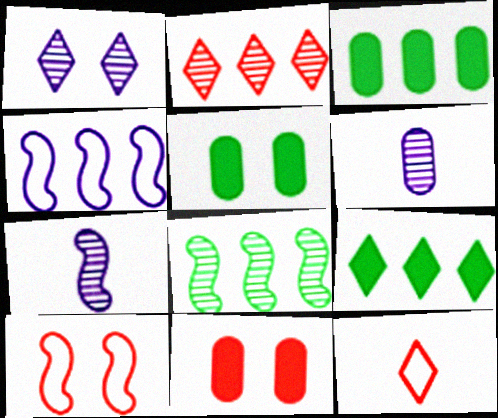[[1, 5, 10], 
[1, 9, 12], 
[2, 3, 4], 
[6, 9, 10]]